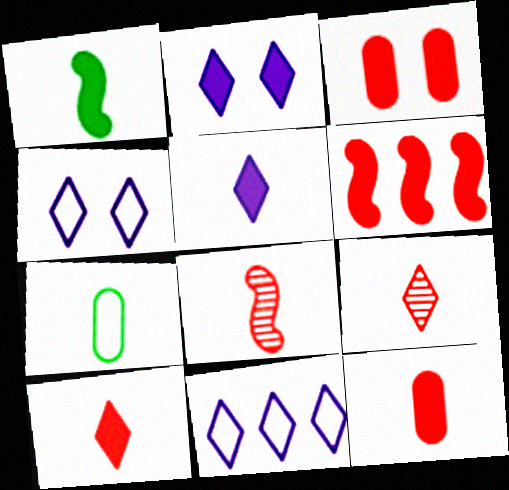[[1, 5, 12], 
[3, 6, 10], 
[5, 7, 8]]